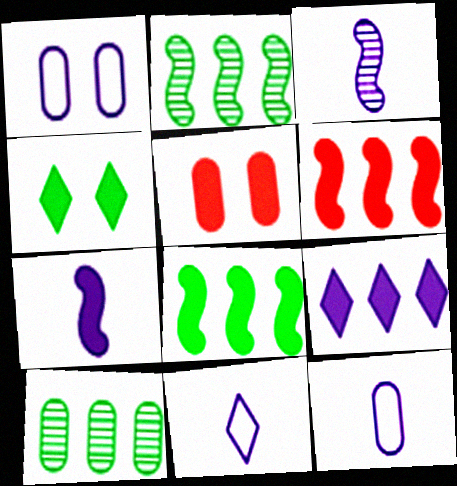[[1, 3, 9], 
[2, 5, 11], 
[5, 10, 12]]